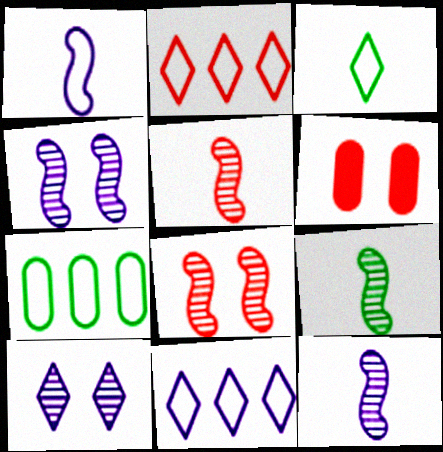[[2, 5, 6], 
[5, 9, 12], 
[6, 9, 11]]